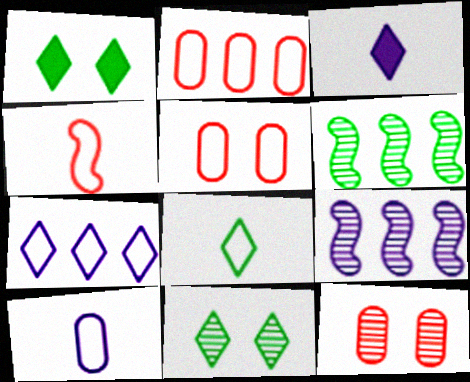[[3, 5, 6], 
[4, 8, 10]]